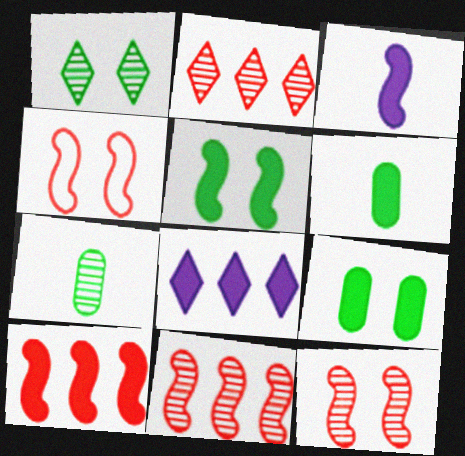[[3, 5, 10], 
[4, 7, 8]]